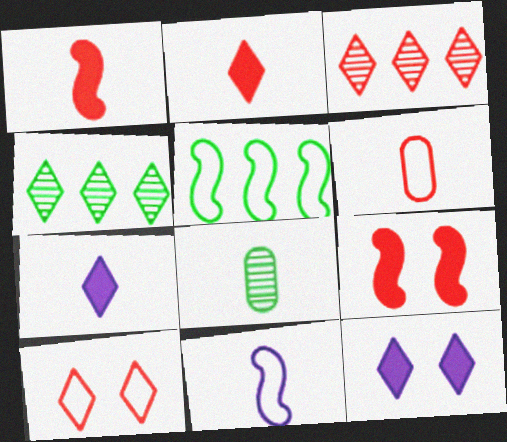[[2, 3, 10], 
[2, 8, 11], 
[3, 6, 9], 
[4, 7, 10]]